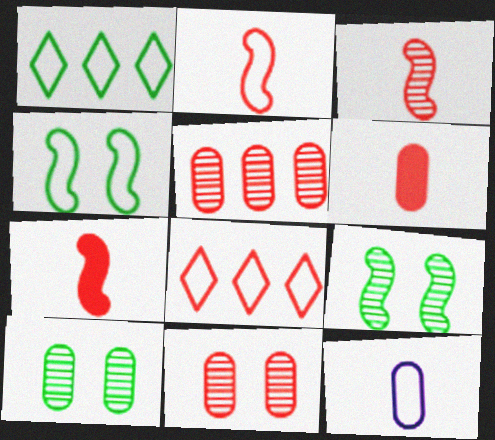[[2, 3, 7], 
[4, 8, 12], 
[7, 8, 11]]